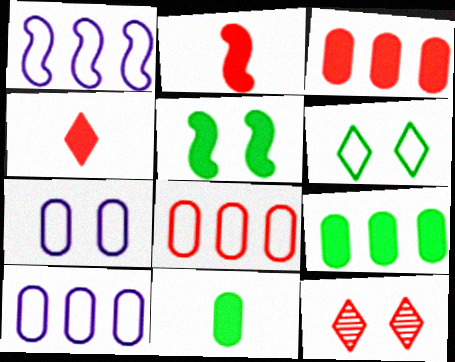[[1, 11, 12], 
[2, 8, 12], 
[5, 7, 12]]